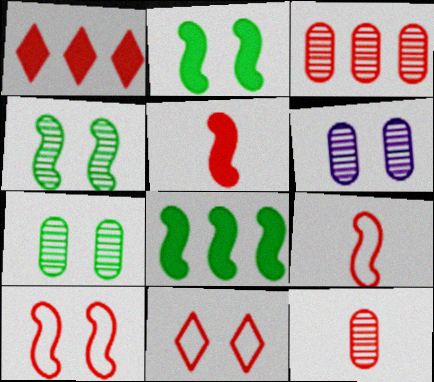[[1, 10, 12], 
[2, 6, 11], 
[3, 5, 11]]